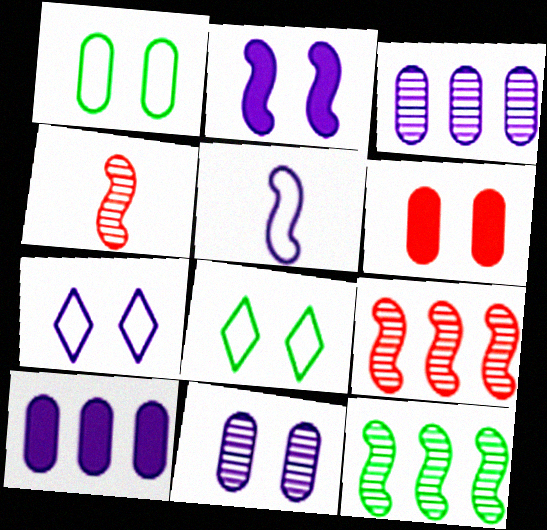[[1, 6, 11], 
[2, 7, 11], 
[4, 8, 10]]